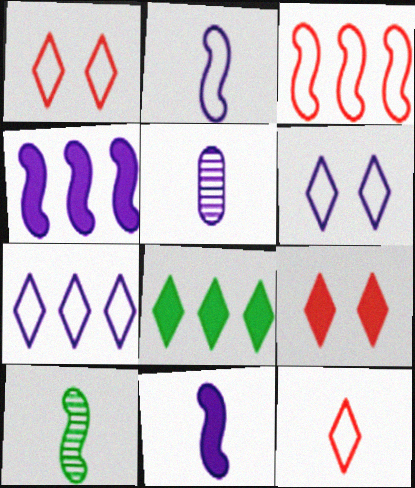[[4, 5, 6]]